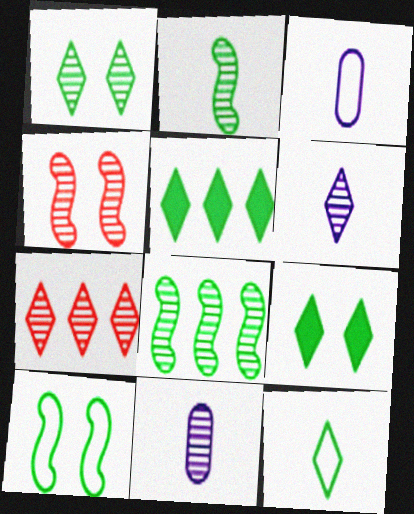[[1, 5, 12], 
[1, 6, 7], 
[3, 4, 5]]